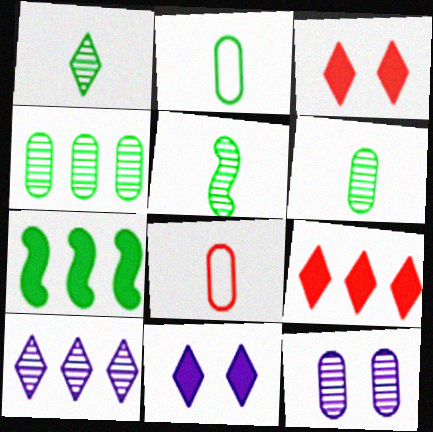[[1, 5, 6]]